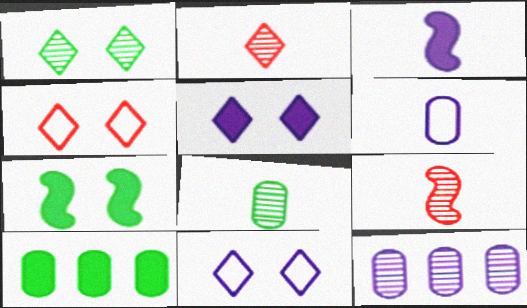[[1, 4, 5], 
[1, 9, 12], 
[3, 11, 12], 
[9, 10, 11]]